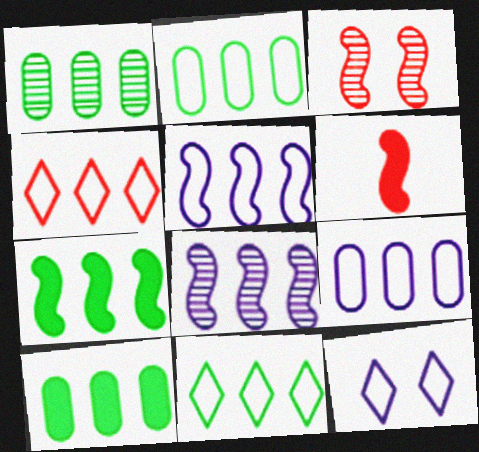[[1, 2, 10], 
[1, 6, 12], 
[1, 7, 11], 
[2, 4, 5], 
[4, 8, 10]]